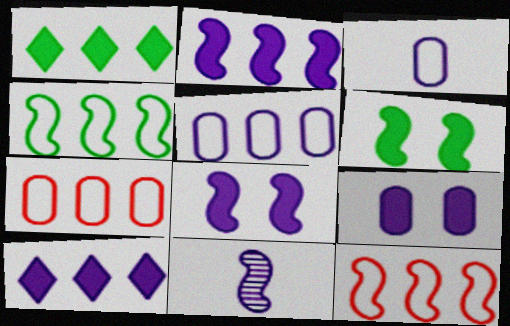[[6, 11, 12]]